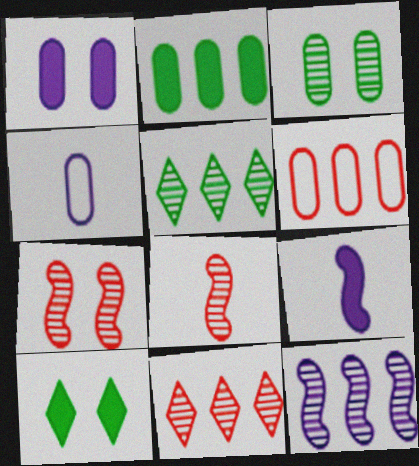[]